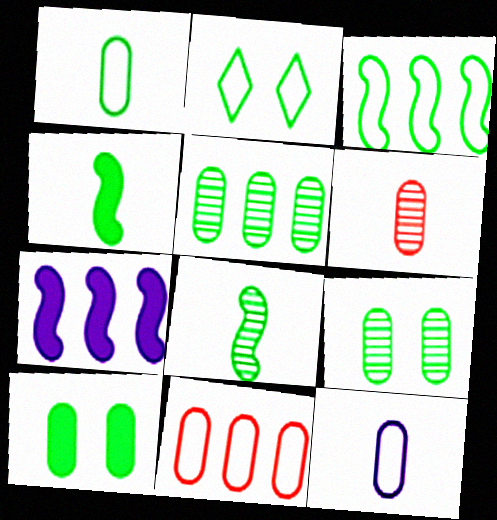[[1, 2, 3], 
[1, 5, 10], 
[2, 4, 5], 
[2, 6, 7]]